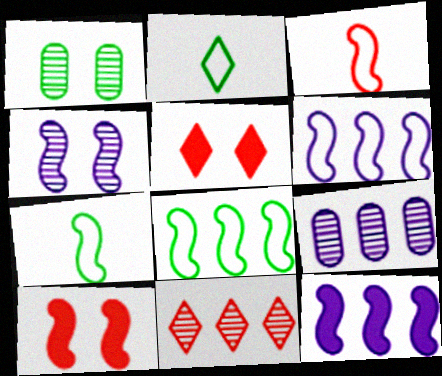[[2, 9, 10], 
[5, 7, 9]]